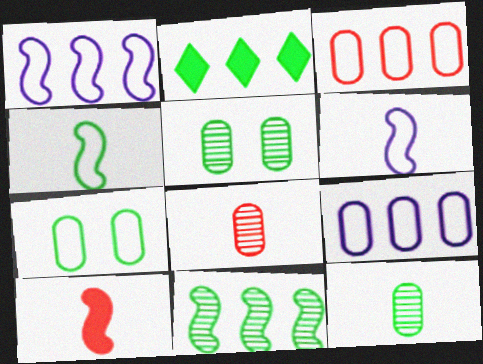[[2, 4, 5]]